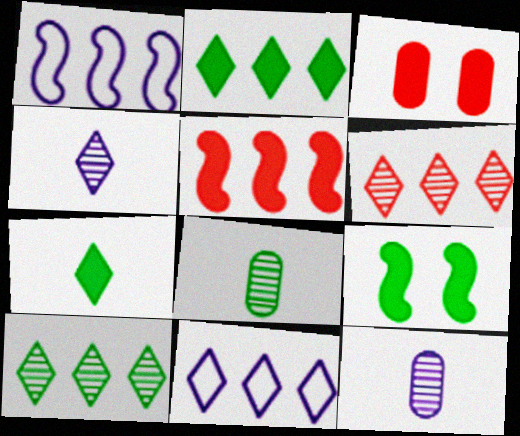[[2, 6, 11]]